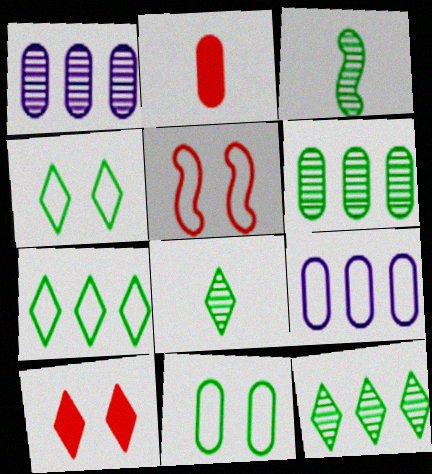[[1, 2, 11], 
[3, 9, 10]]